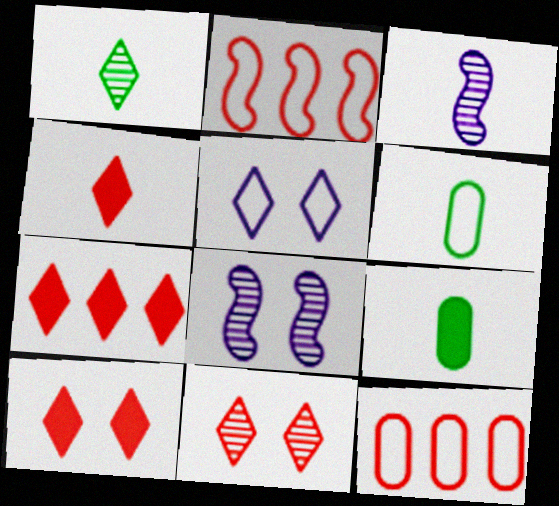[[1, 5, 7], 
[2, 5, 6], 
[3, 4, 6], 
[4, 7, 10], 
[6, 7, 8]]